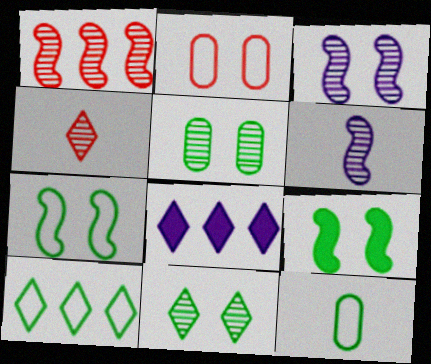[[7, 10, 12]]